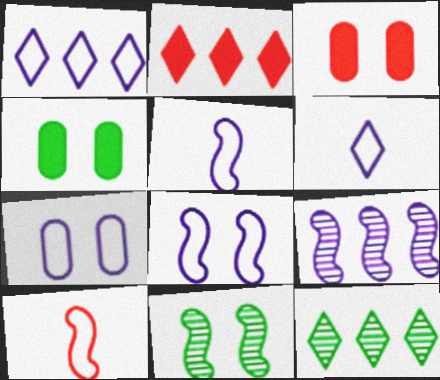[[1, 2, 12], 
[1, 5, 7], 
[3, 5, 12]]